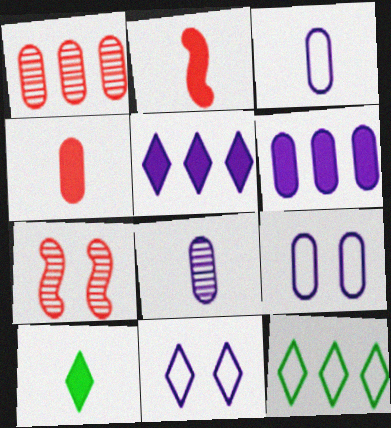[[6, 8, 9]]